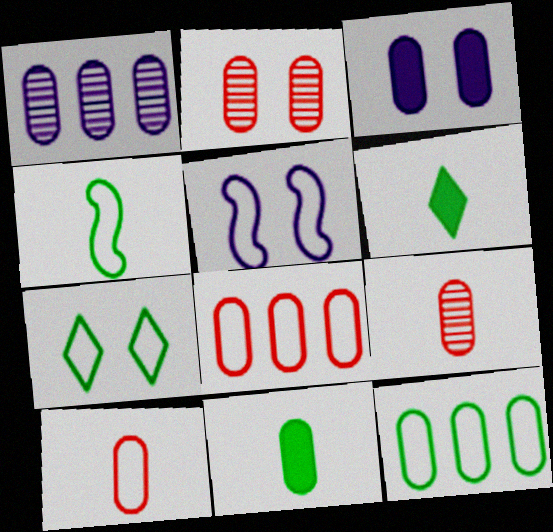[[3, 9, 12], 
[4, 7, 12]]